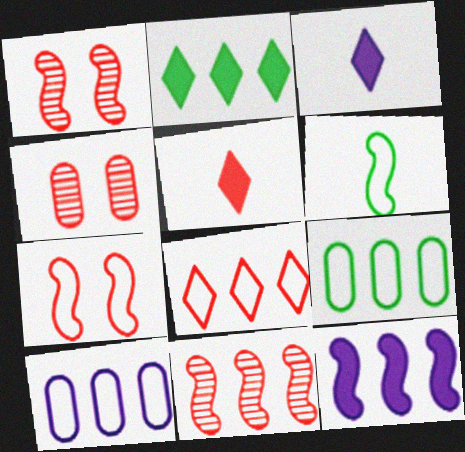[[1, 3, 9], 
[1, 6, 12], 
[2, 10, 11]]